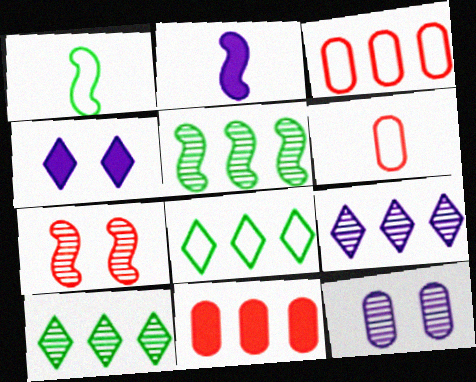[[4, 5, 6]]